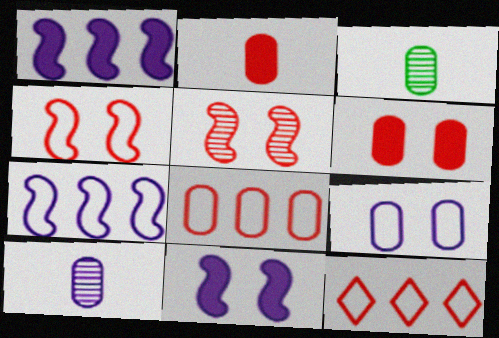[[2, 5, 12], 
[3, 11, 12]]